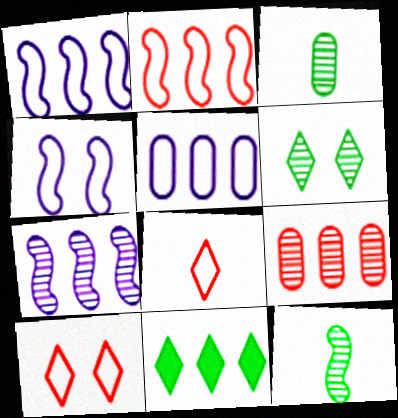[[1, 9, 11]]